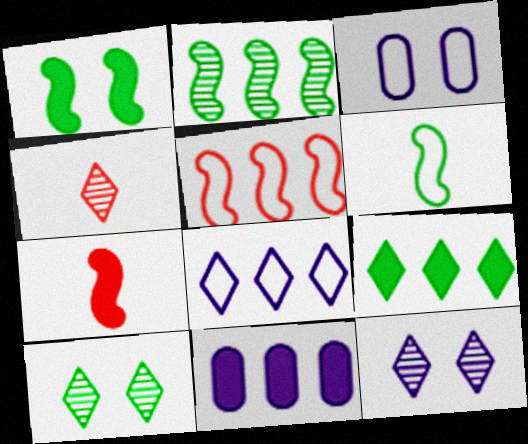[[1, 2, 6]]